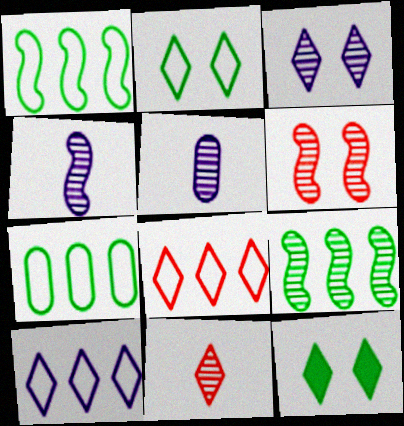[[4, 6, 9], 
[10, 11, 12]]